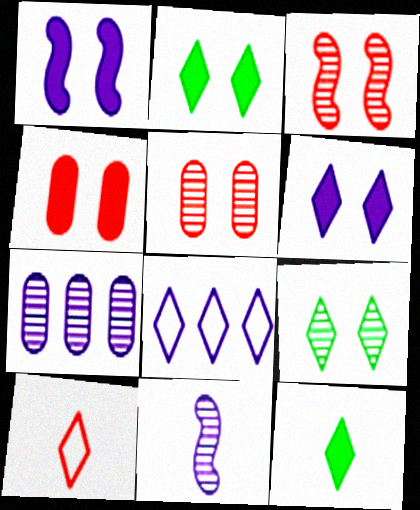[[1, 2, 4]]